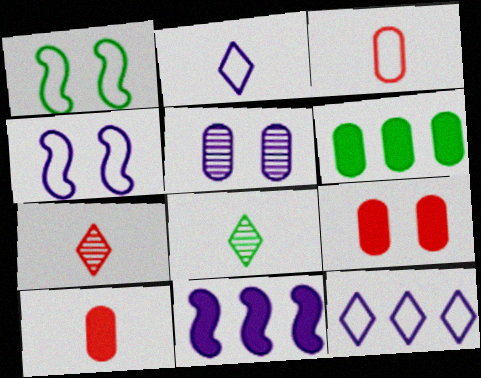[[1, 3, 12], 
[1, 6, 8], 
[2, 5, 11], 
[3, 5, 6], 
[4, 6, 7]]